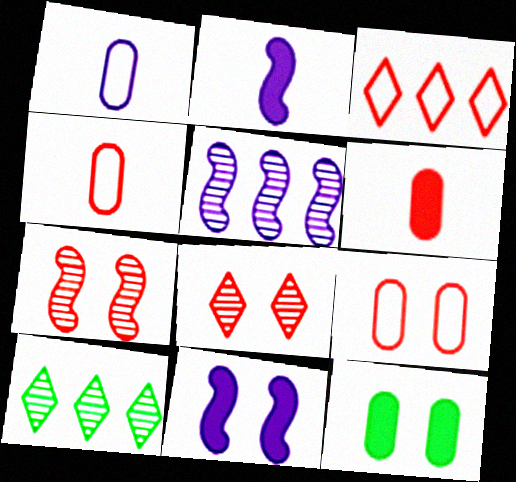[[2, 9, 10], 
[3, 6, 7], 
[4, 10, 11]]